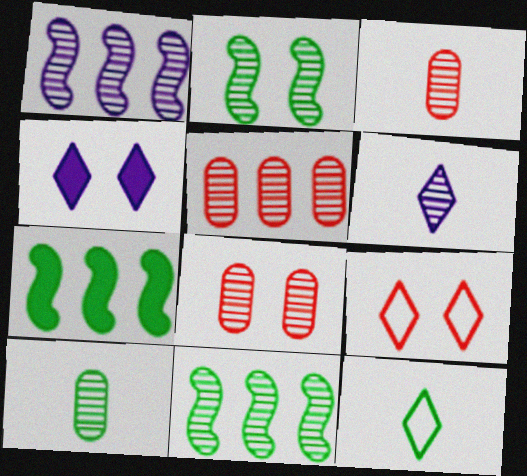[[2, 5, 6], 
[3, 5, 8], 
[6, 8, 11]]